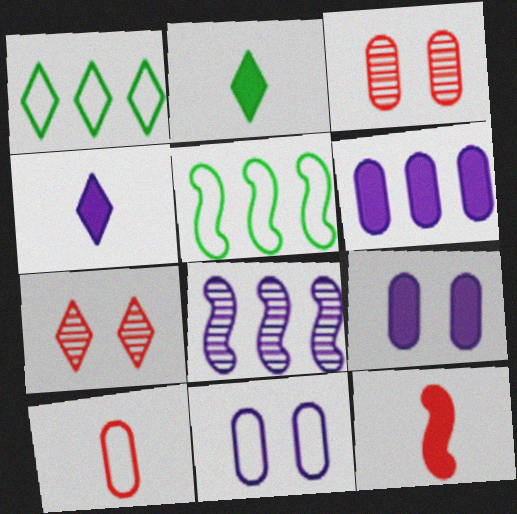[[1, 4, 7], 
[3, 4, 5], 
[4, 8, 11]]